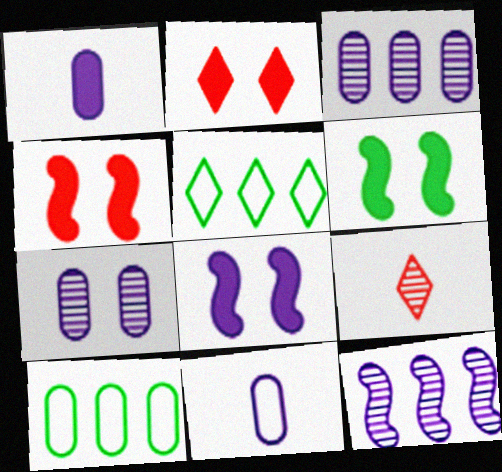[[4, 6, 8], 
[8, 9, 10]]